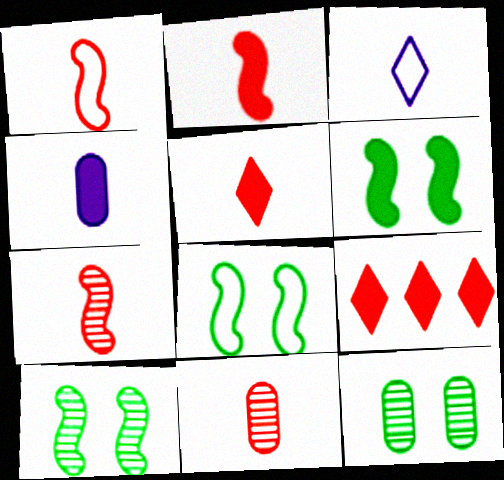[[1, 2, 7], 
[1, 5, 11], 
[4, 6, 9], 
[6, 8, 10]]